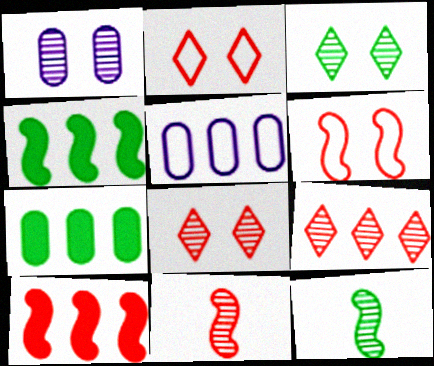[[1, 9, 12], 
[4, 5, 9], 
[6, 10, 11]]